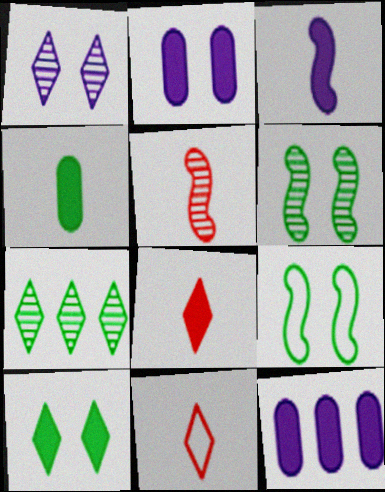[[3, 4, 8], 
[4, 7, 9], 
[6, 11, 12]]